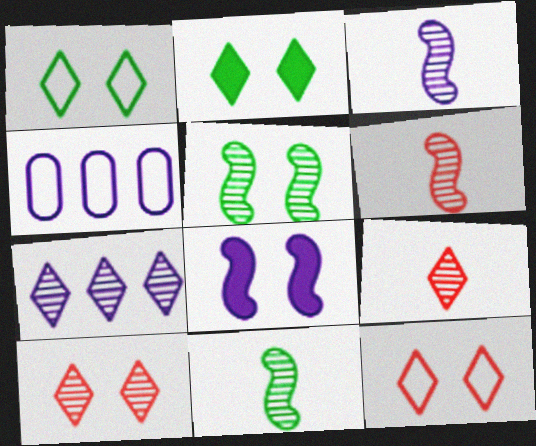[[2, 4, 6], 
[3, 6, 11]]